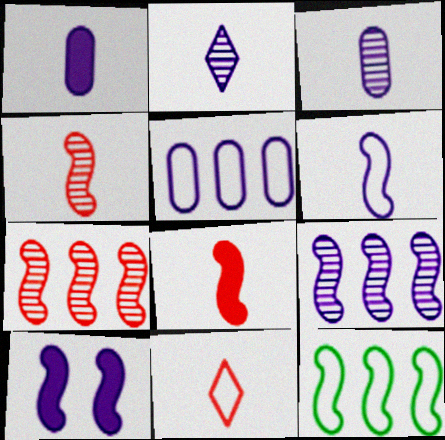[[1, 2, 6], 
[2, 5, 10], 
[4, 10, 12], 
[6, 9, 10]]